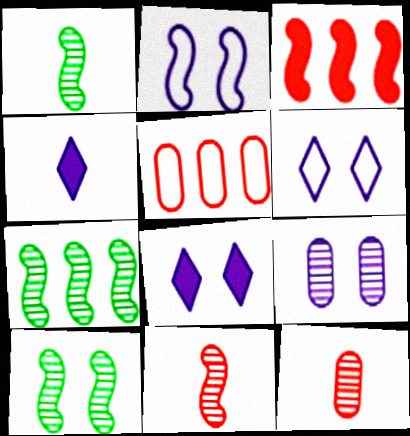[[1, 2, 3], 
[1, 5, 8], 
[1, 7, 10], 
[2, 8, 9], 
[4, 5, 10]]